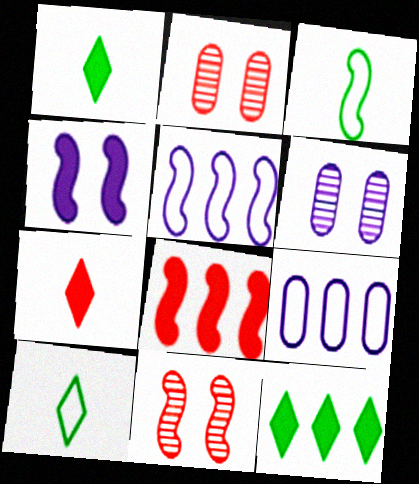[[1, 2, 5], 
[1, 9, 11], 
[6, 8, 10]]